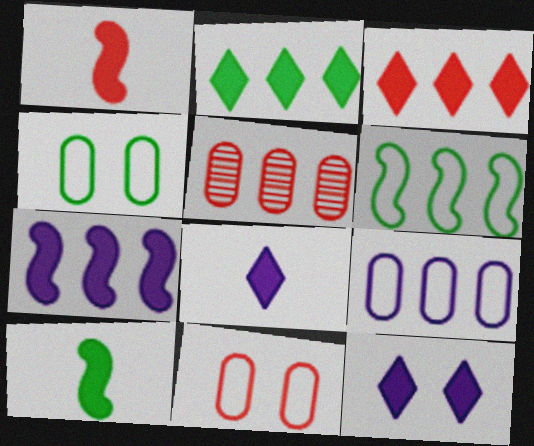[]